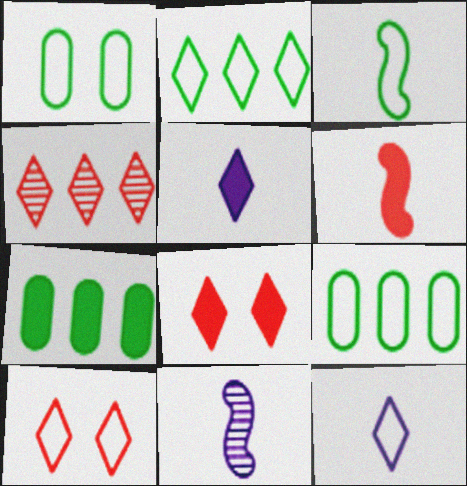[[1, 2, 3], 
[2, 10, 12], 
[3, 6, 11], 
[7, 10, 11], 
[8, 9, 11]]